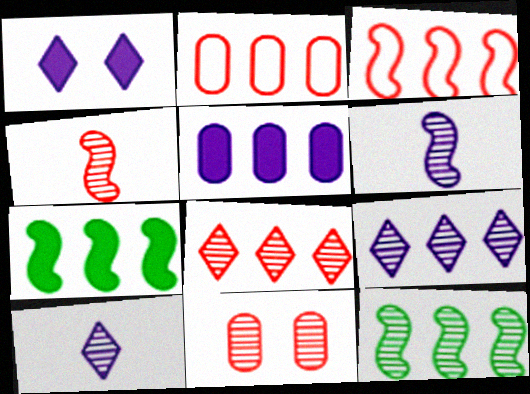[[2, 7, 9], 
[4, 8, 11], 
[10, 11, 12]]